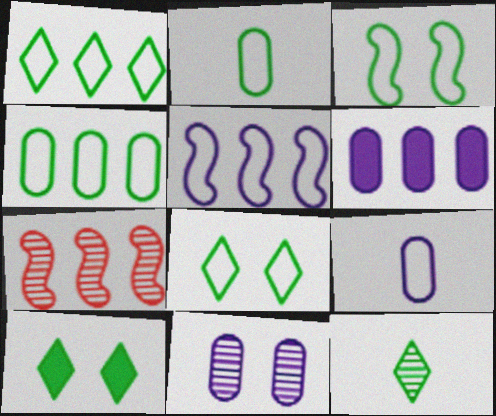[[1, 2, 3], 
[1, 6, 7], 
[1, 10, 12], 
[6, 9, 11], 
[7, 9, 10], 
[7, 11, 12]]